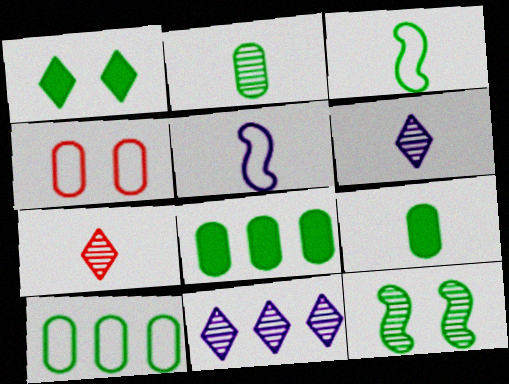[[5, 7, 9]]